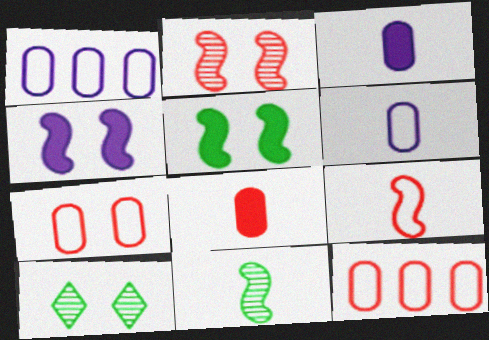[[4, 7, 10]]